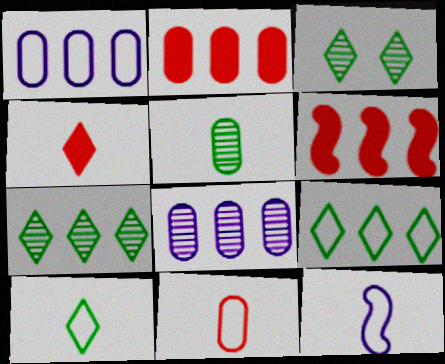[[1, 6, 7], 
[2, 3, 12], 
[4, 5, 12], 
[6, 8, 9], 
[10, 11, 12]]